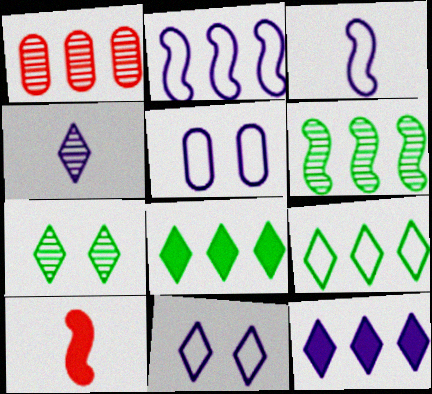[[1, 2, 8], 
[4, 11, 12]]